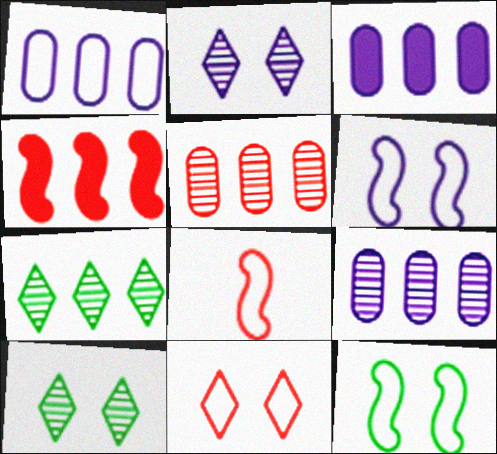[[1, 3, 9], 
[1, 4, 7], 
[3, 8, 10]]